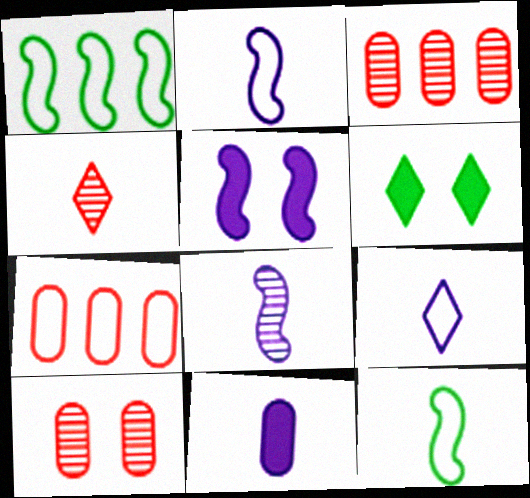[[2, 3, 6], 
[4, 11, 12], 
[6, 7, 8], 
[8, 9, 11]]